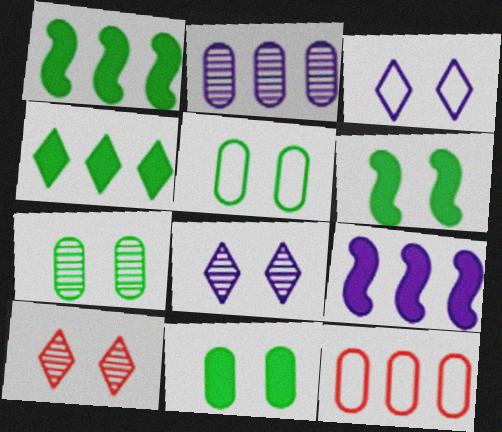[[5, 7, 11]]